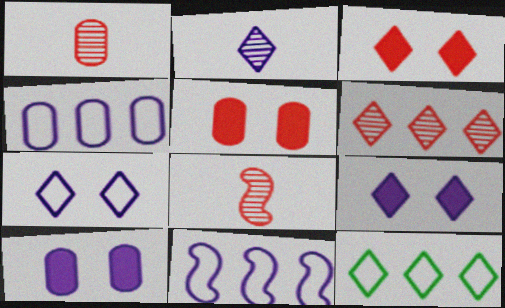[[2, 3, 12], 
[2, 10, 11], 
[8, 10, 12]]